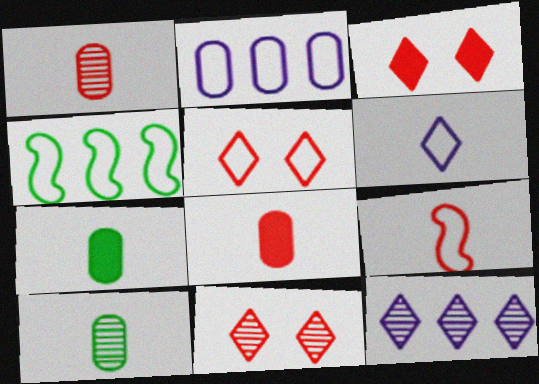[[3, 5, 11]]